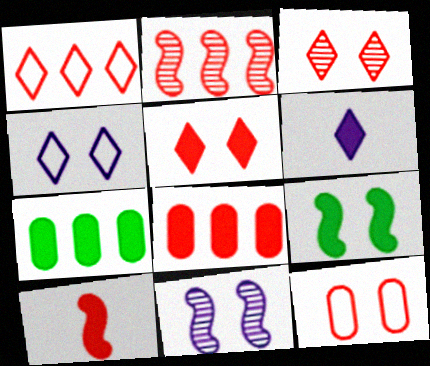[[1, 2, 8], 
[5, 8, 10], 
[6, 8, 9]]